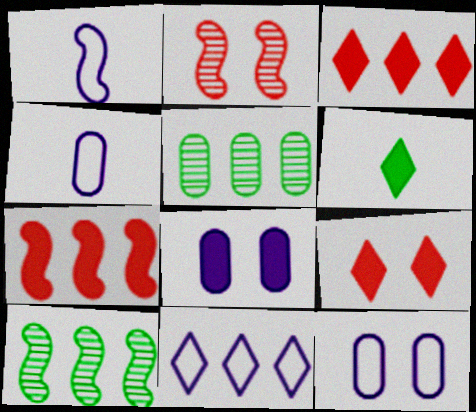[[1, 5, 9], 
[1, 11, 12], 
[4, 9, 10], 
[5, 7, 11], 
[6, 7, 8]]